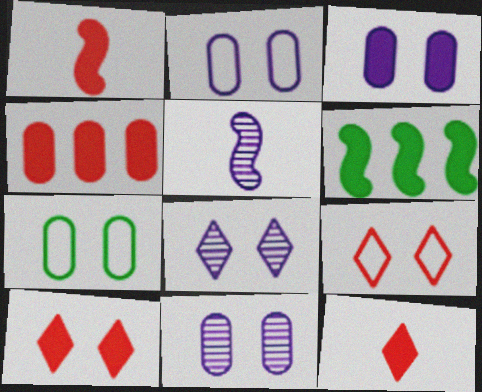[[1, 4, 10], 
[2, 3, 11], 
[3, 6, 12]]